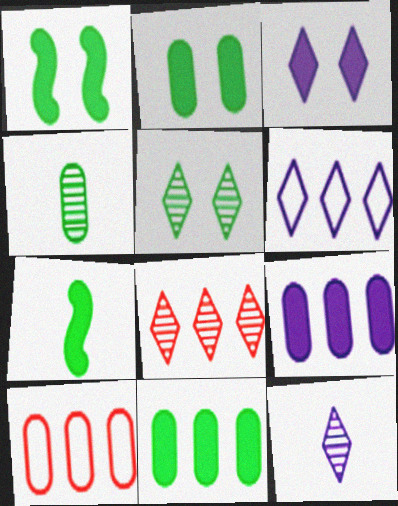[[1, 10, 12], 
[3, 6, 12], 
[5, 8, 12]]